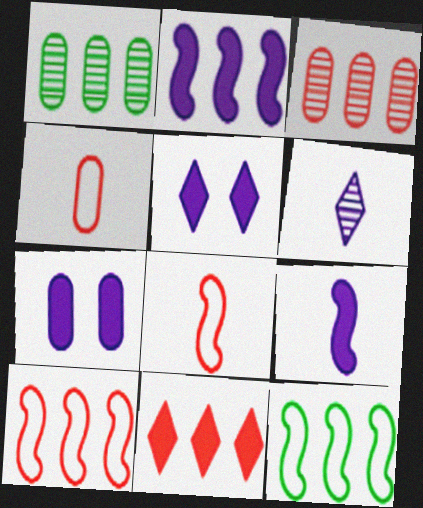[[1, 4, 7], 
[1, 5, 8], 
[3, 10, 11]]